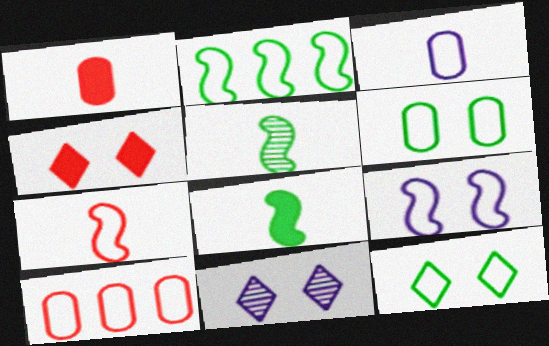[[1, 2, 11], 
[2, 7, 9], 
[3, 6, 10], 
[4, 11, 12], 
[8, 10, 11]]